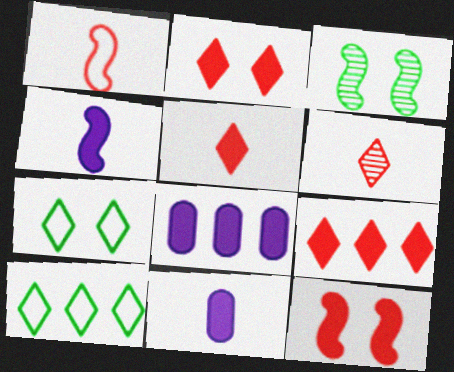[[2, 5, 9]]